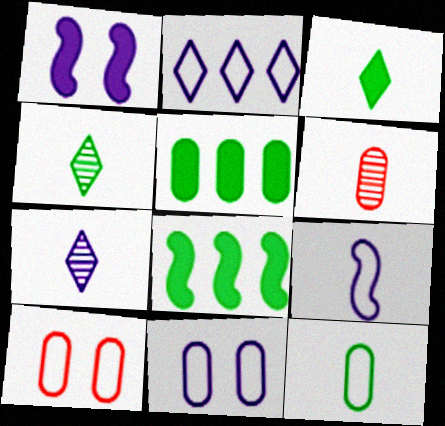[[2, 9, 11], 
[3, 6, 9], 
[5, 6, 11], 
[7, 8, 10]]